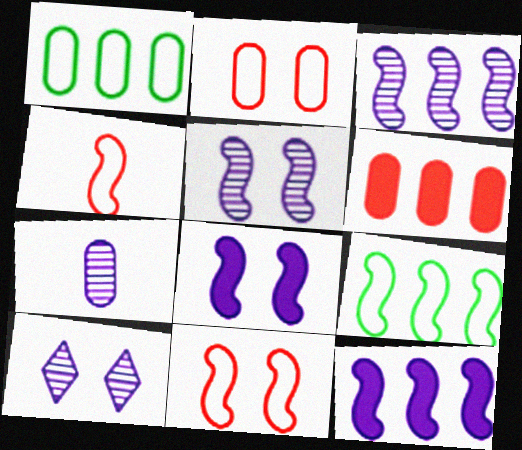[[3, 7, 10]]